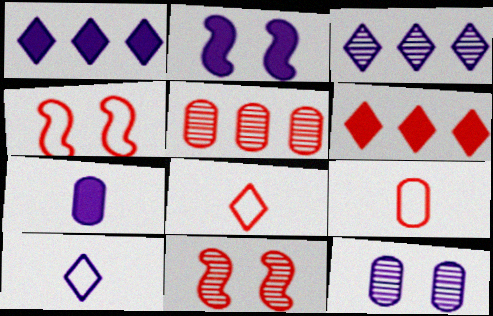[[1, 2, 7], 
[6, 9, 11]]